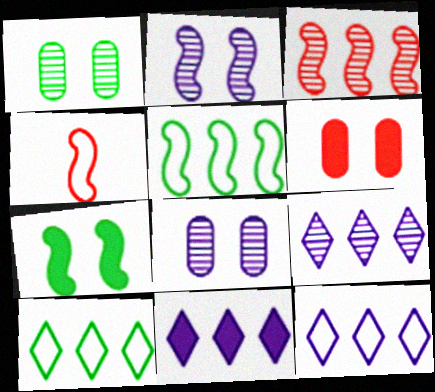[[1, 4, 11], 
[9, 11, 12]]